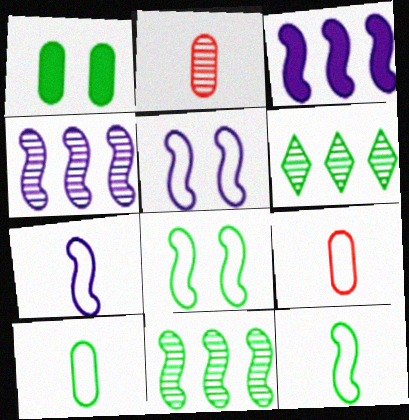[[1, 6, 12]]